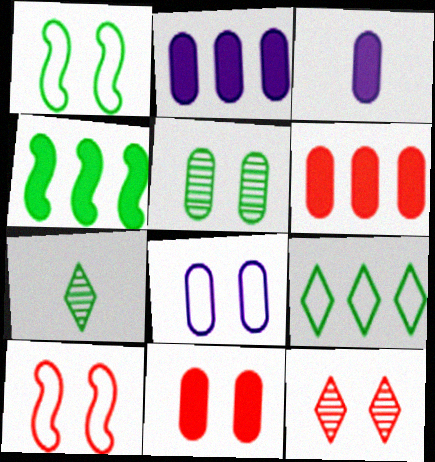[[2, 7, 10], 
[5, 8, 11], 
[10, 11, 12]]